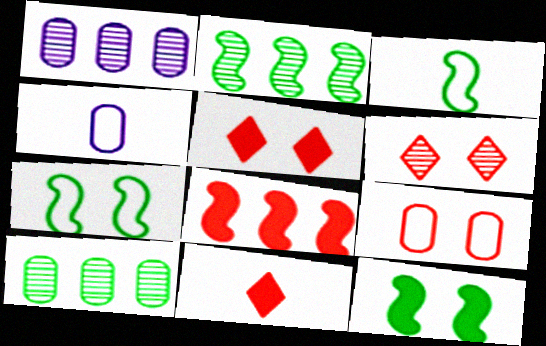[[1, 3, 5], 
[1, 7, 11], 
[2, 3, 12], 
[2, 4, 5]]